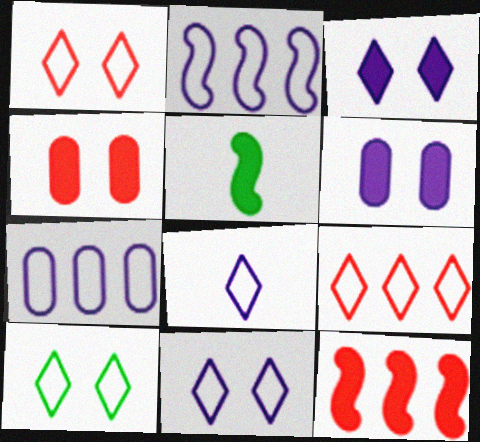[[1, 10, 11], 
[8, 9, 10]]